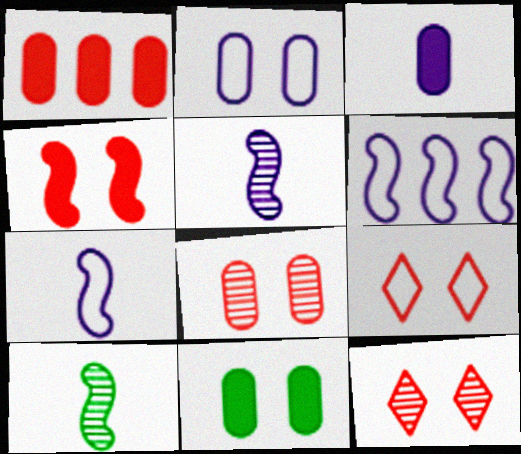[[1, 3, 11], 
[2, 8, 11], 
[4, 6, 10], 
[4, 8, 9]]